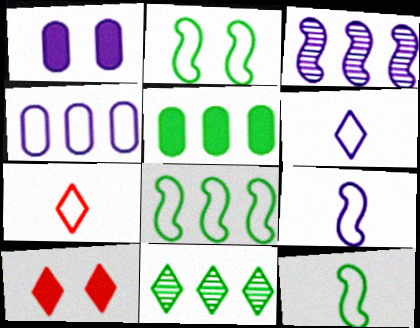[[1, 3, 6], 
[2, 4, 7], 
[2, 8, 12], 
[5, 8, 11], 
[6, 10, 11]]